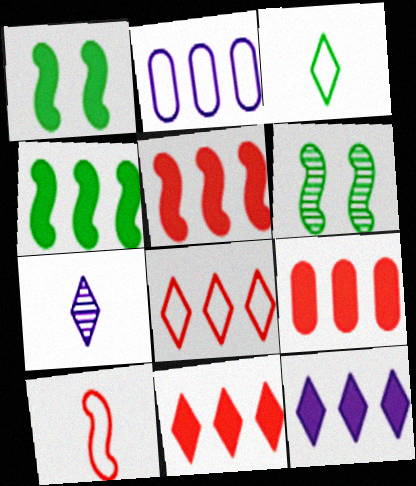[[4, 9, 12], 
[5, 9, 11]]